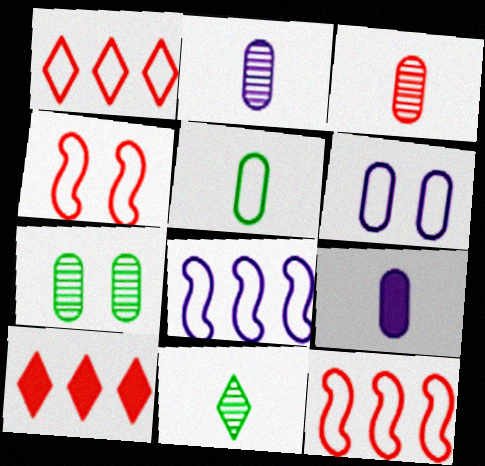[[3, 4, 10], 
[3, 5, 9]]